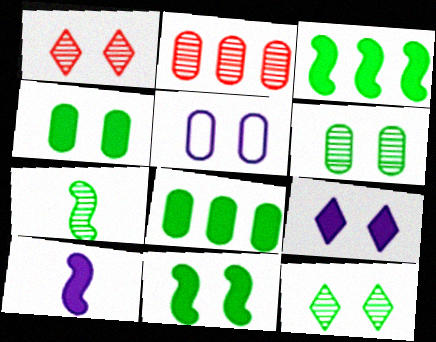[[1, 5, 11]]